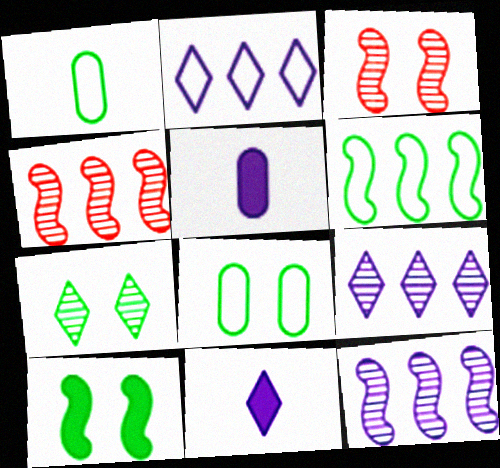[[4, 8, 11], 
[7, 8, 10]]